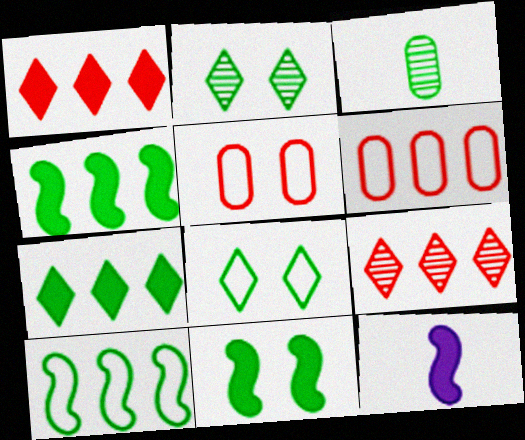[[2, 6, 12], 
[3, 4, 8]]